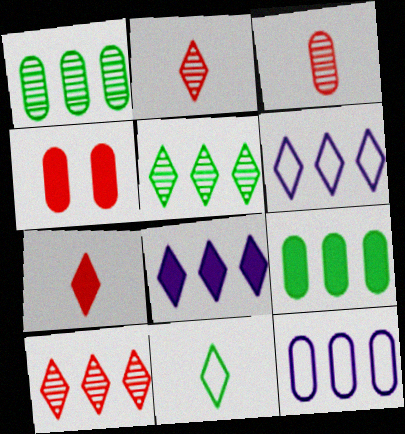[]